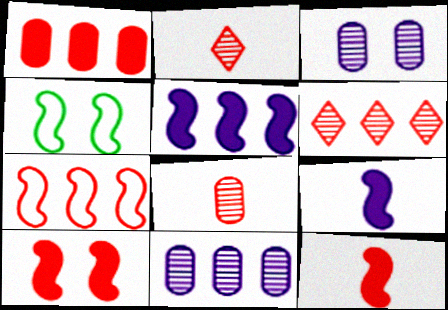[[1, 6, 7]]